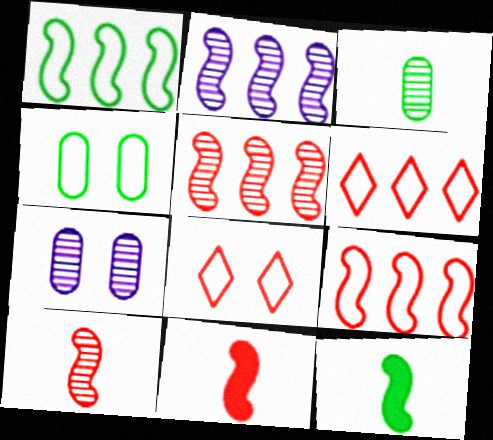[[6, 7, 12]]